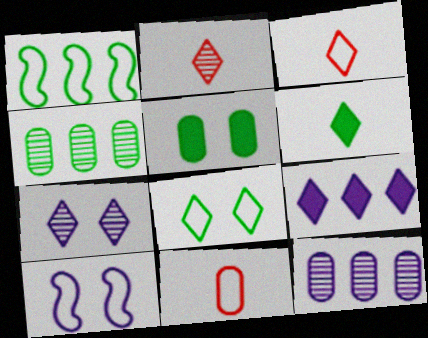[[2, 8, 9], 
[5, 11, 12]]